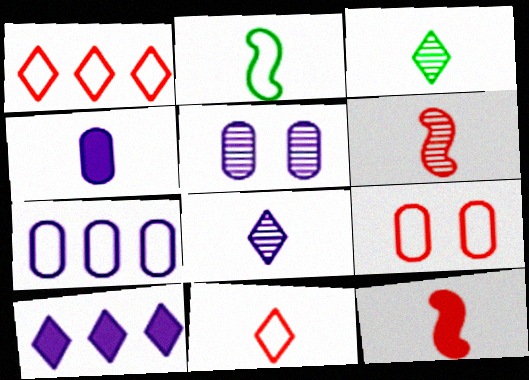[[4, 5, 7]]